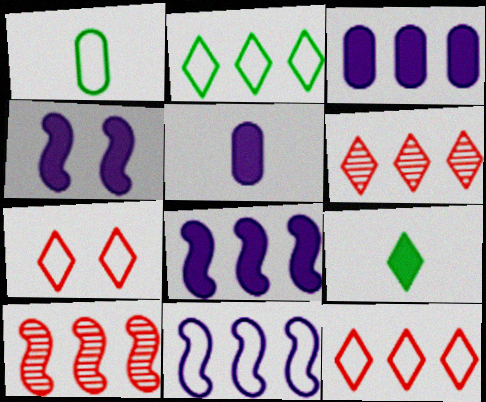[[1, 4, 6], 
[1, 7, 11], 
[2, 3, 10]]